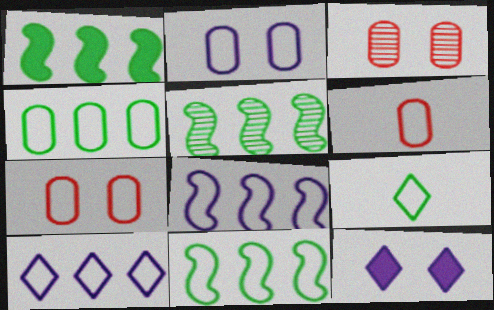[[1, 5, 11], 
[2, 4, 6], 
[5, 6, 12], 
[7, 8, 9]]